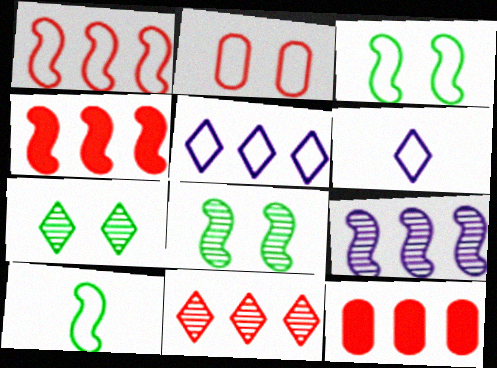[[1, 11, 12], 
[2, 5, 10], 
[6, 8, 12]]